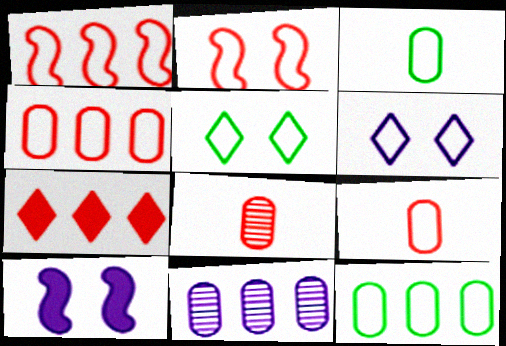[[1, 3, 6], 
[2, 7, 8]]